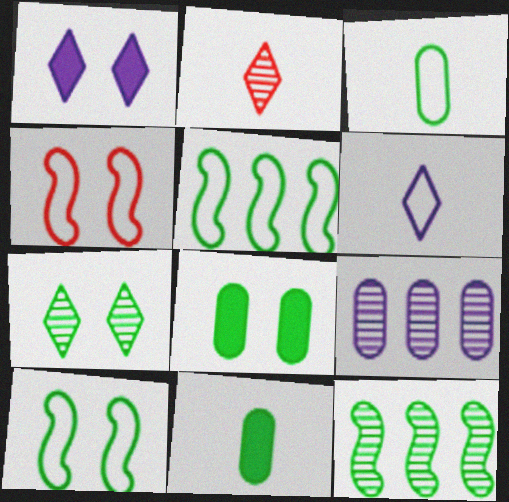[[5, 7, 11], 
[7, 8, 10]]